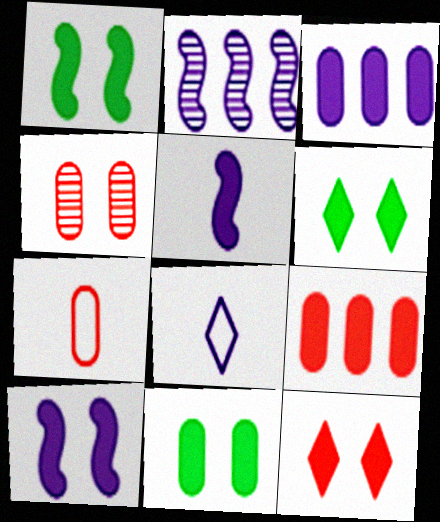[[1, 6, 11], 
[2, 6, 7], 
[4, 7, 9], 
[5, 6, 9], 
[10, 11, 12]]